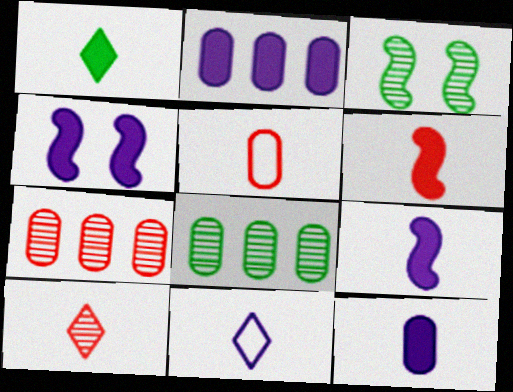[[1, 6, 12], 
[1, 10, 11], 
[5, 6, 10]]